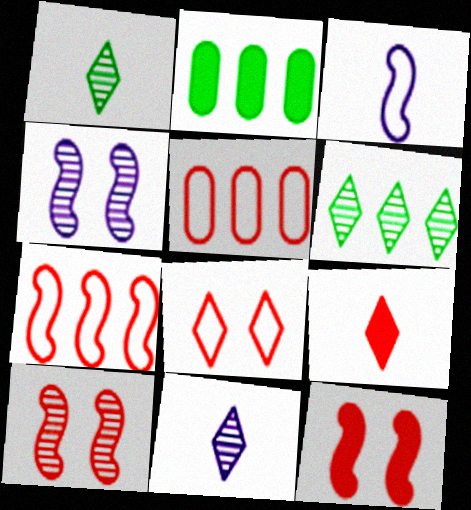[[5, 9, 10]]